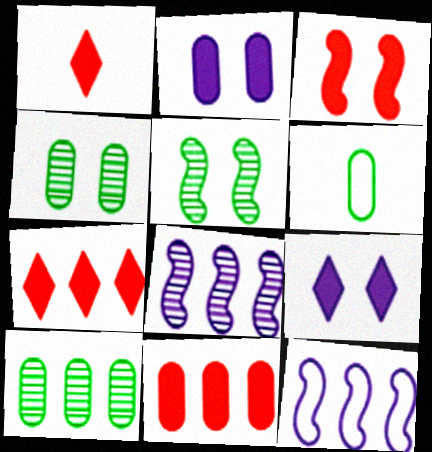[[1, 3, 11], 
[1, 4, 12], 
[7, 10, 12]]